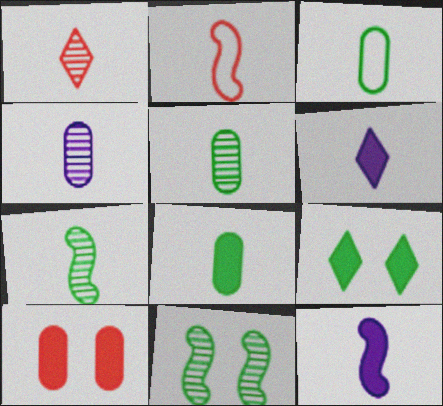[[1, 3, 12], 
[1, 4, 7], 
[2, 5, 6], 
[2, 7, 12], 
[3, 5, 8]]